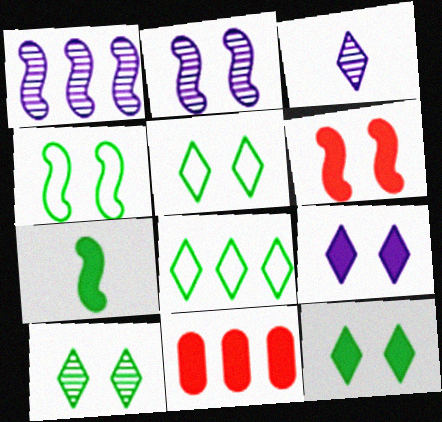[[1, 8, 11], 
[2, 4, 6], 
[3, 4, 11], 
[5, 10, 12], 
[7, 9, 11]]